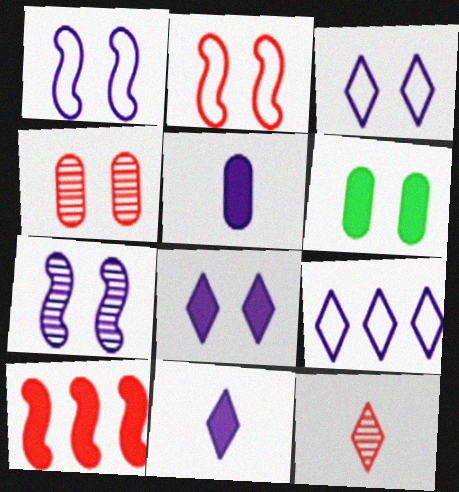[[5, 7, 9], 
[6, 10, 11]]